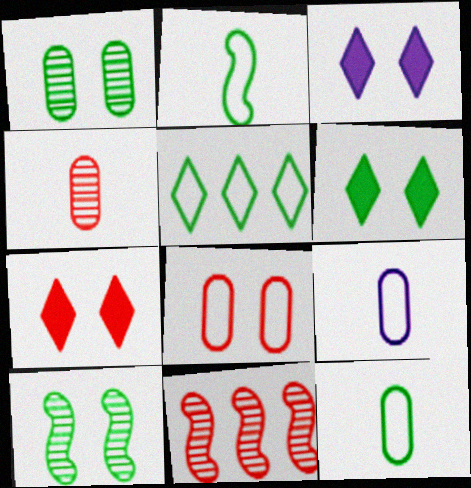[[3, 6, 7], 
[3, 8, 10], 
[3, 11, 12], 
[6, 9, 11]]